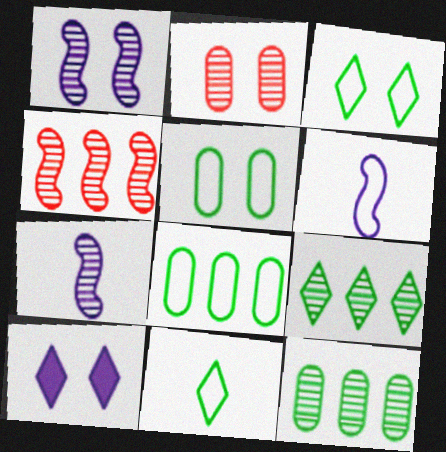[[2, 7, 9]]